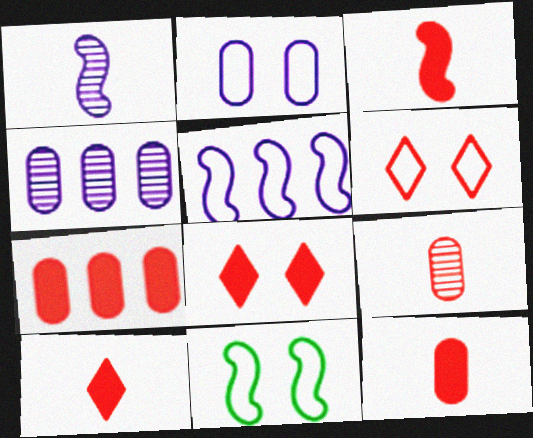[[2, 6, 11], 
[3, 7, 8], 
[3, 10, 12], 
[4, 10, 11]]